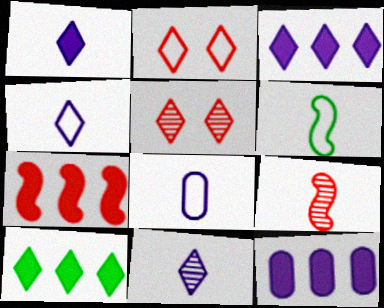[[1, 4, 11], 
[2, 10, 11], 
[4, 5, 10], 
[5, 6, 12], 
[7, 10, 12]]